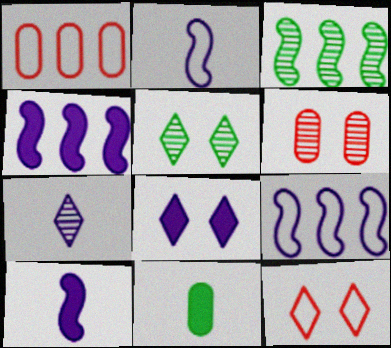[[1, 5, 10], 
[3, 6, 7], 
[5, 8, 12]]